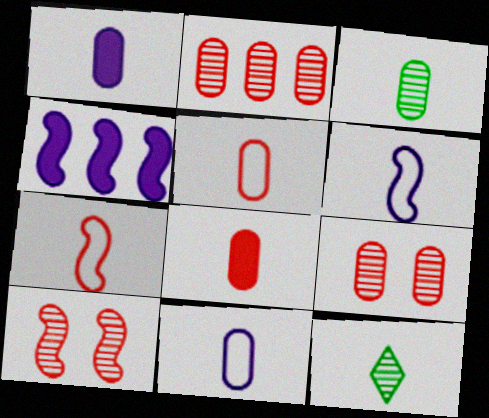[[1, 3, 5], 
[1, 7, 12], 
[3, 8, 11], 
[6, 8, 12]]